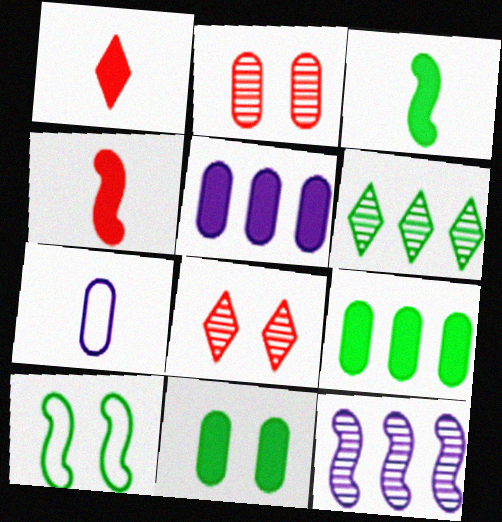[[2, 7, 9], 
[4, 10, 12]]